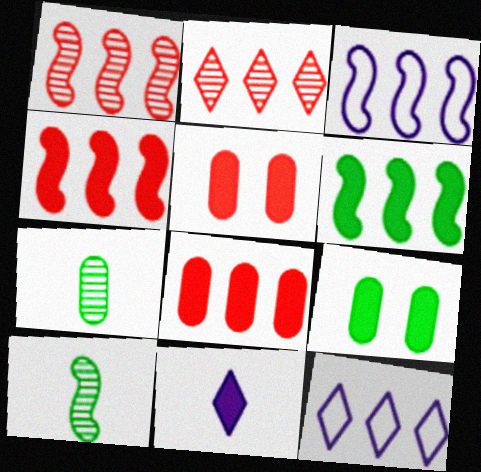[[1, 3, 6], 
[4, 9, 11], 
[5, 6, 11], 
[5, 10, 12]]